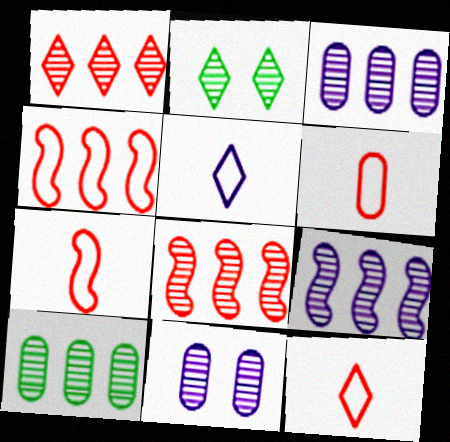[[1, 9, 10], 
[6, 7, 12]]